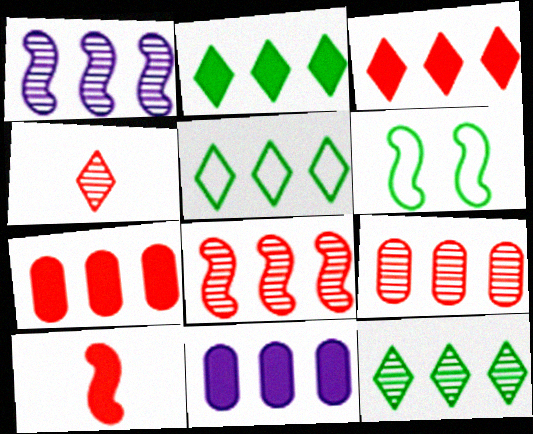[[1, 5, 7], 
[1, 6, 10], 
[1, 9, 12], 
[2, 5, 12], 
[4, 6, 11], 
[5, 8, 11]]